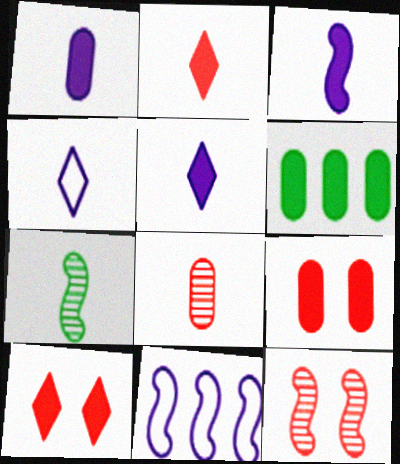[[1, 3, 5], 
[1, 6, 9], 
[3, 6, 10], 
[4, 6, 12]]